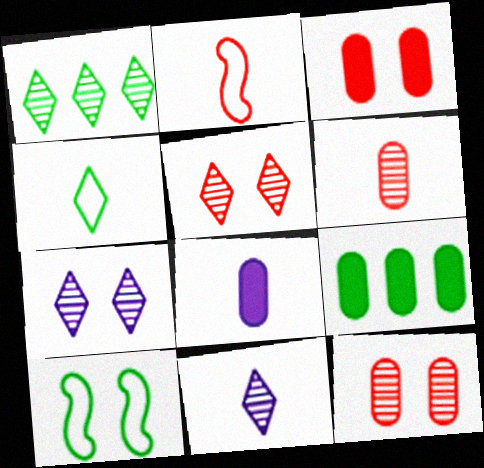[[1, 5, 11], 
[2, 7, 9], 
[3, 7, 10], 
[3, 8, 9]]